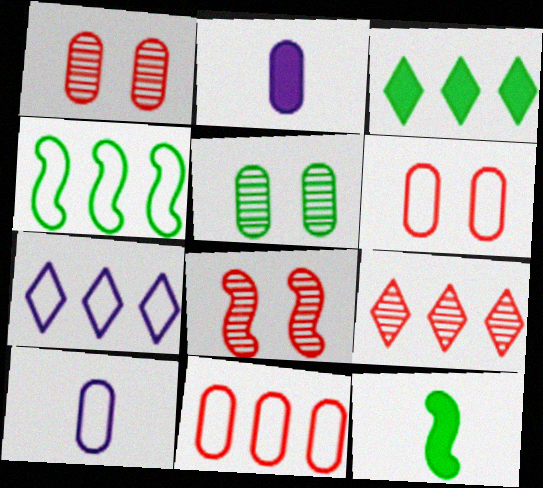[[1, 7, 12], 
[2, 5, 11], 
[3, 7, 9], 
[3, 8, 10], 
[4, 7, 11]]